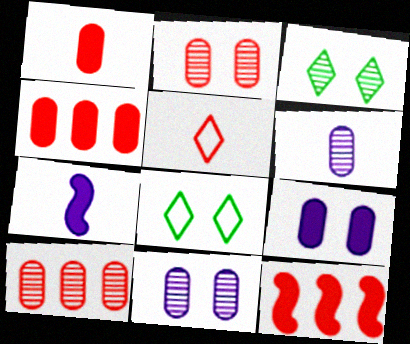[[2, 5, 12], 
[6, 8, 12], 
[7, 8, 10]]